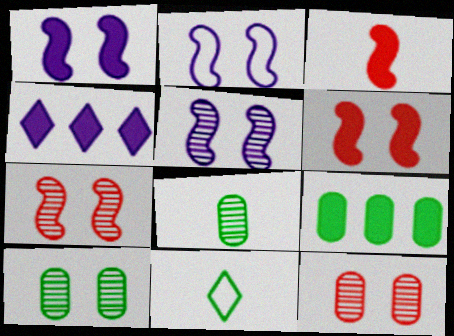[[1, 2, 5]]